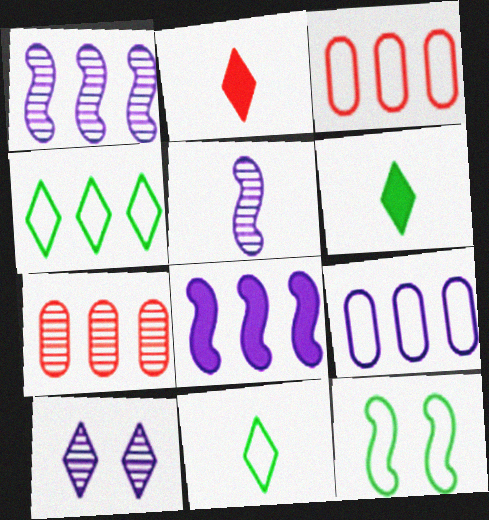[[2, 4, 10], 
[4, 7, 8]]